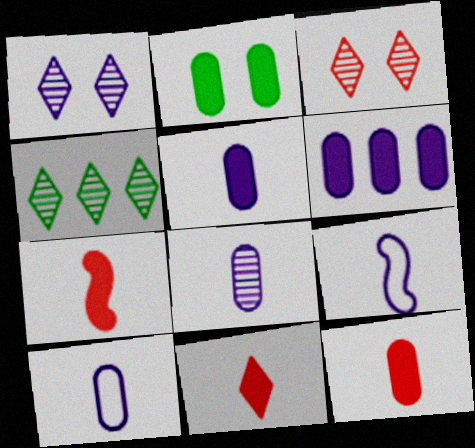[[1, 6, 9], 
[2, 6, 12], 
[5, 8, 10], 
[7, 11, 12]]